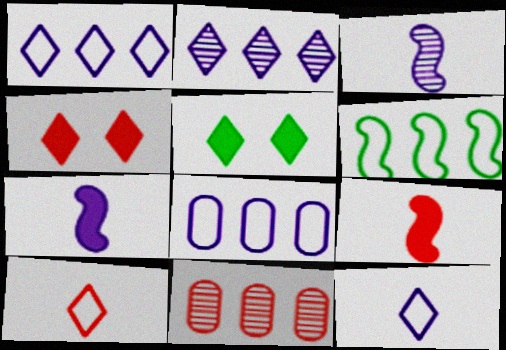[[2, 5, 10]]